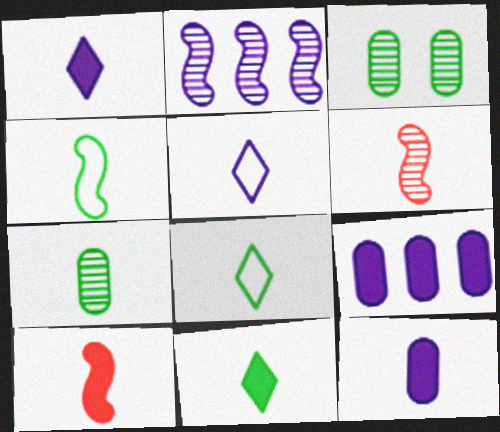[[4, 7, 11], 
[5, 7, 10], 
[6, 8, 12], 
[10, 11, 12]]